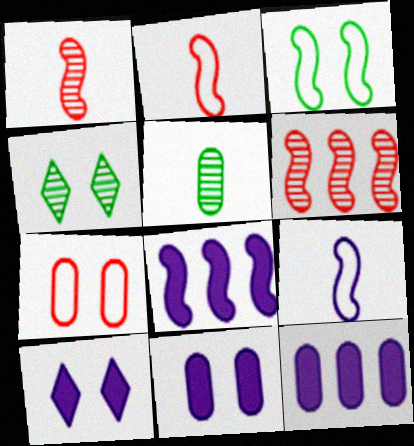[[1, 3, 8], 
[2, 4, 12], 
[5, 7, 12]]